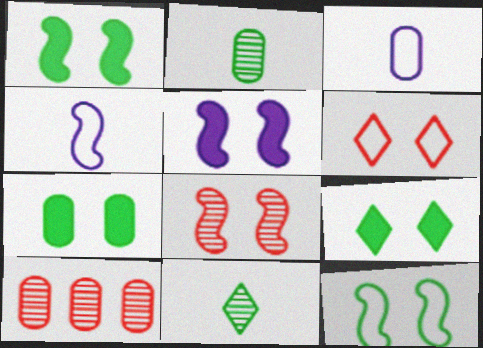[[1, 7, 9], 
[3, 7, 10], 
[4, 9, 10], 
[5, 8, 12]]